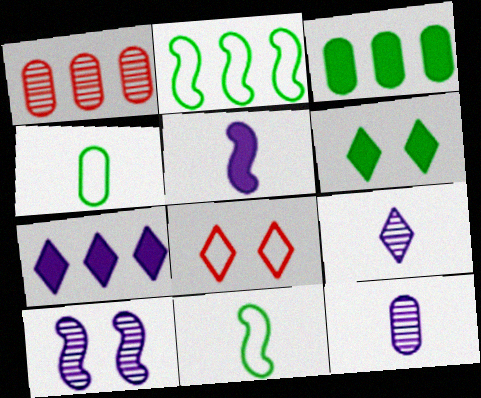[[1, 2, 7]]